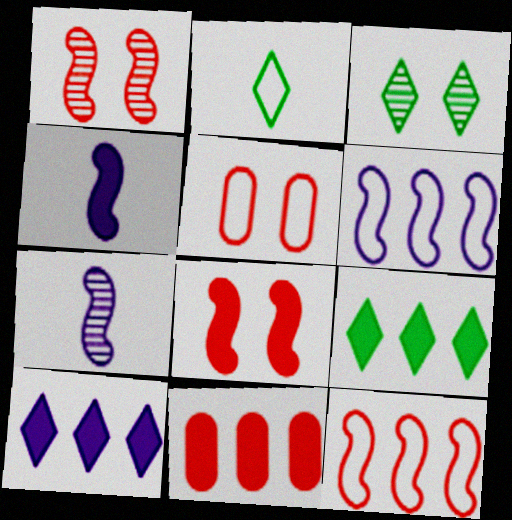[[2, 3, 9], 
[2, 5, 6], 
[5, 7, 9]]